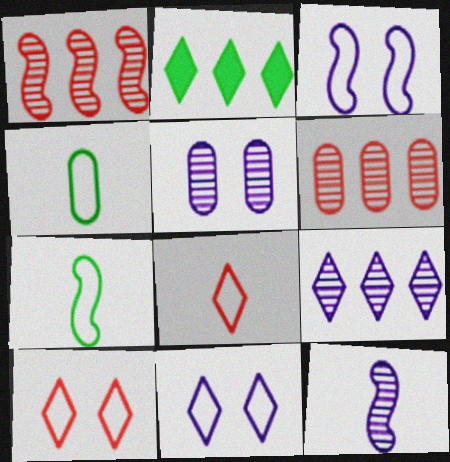[[5, 9, 12]]